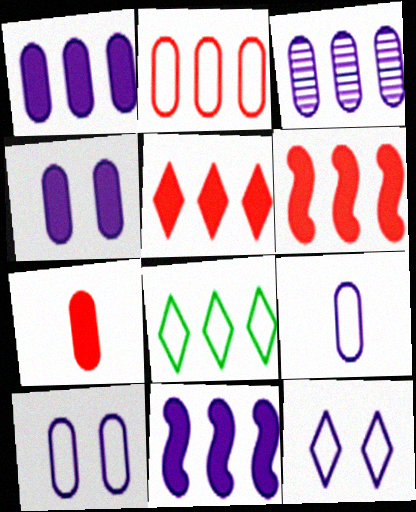[[3, 4, 9], 
[3, 6, 8]]